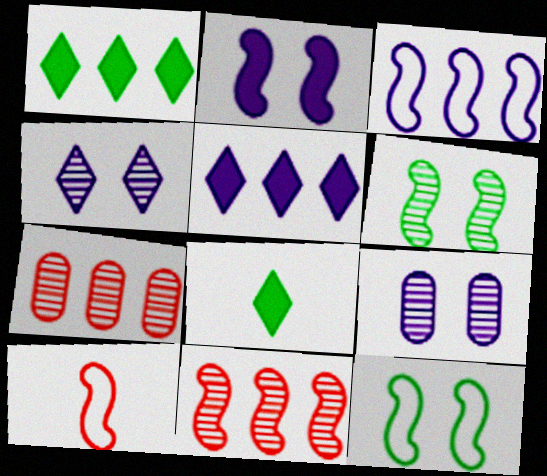[[1, 3, 7], 
[1, 9, 10], 
[3, 10, 12]]